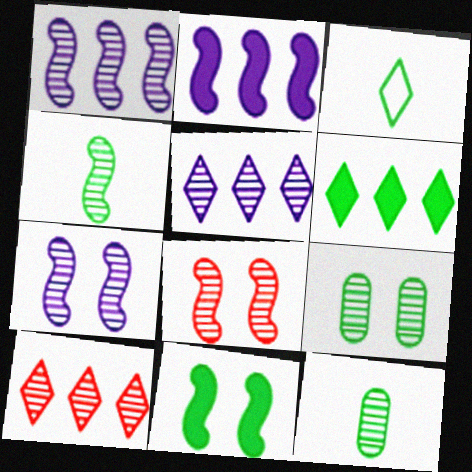[[1, 4, 8], 
[5, 8, 12], 
[7, 10, 12]]